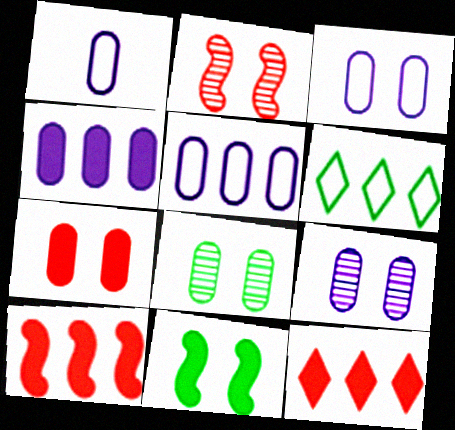[[1, 3, 5], 
[1, 4, 9], 
[3, 7, 8]]